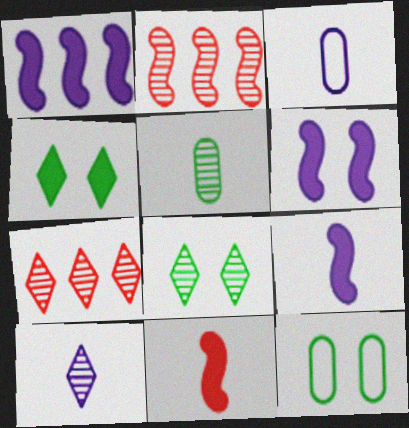[[1, 6, 9], 
[2, 3, 4], 
[3, 9, 10], 
[7, 8, 10], 
[7, 9, 12]]